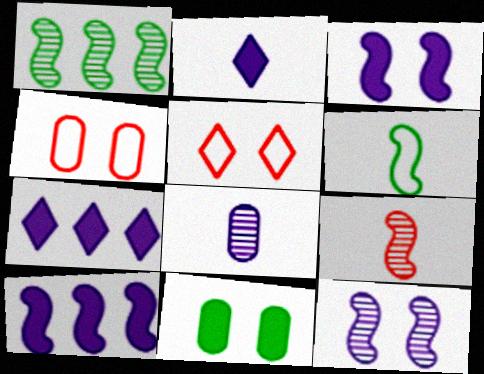[[1, 2, 4], 
[1, 9, 12], 
[5, 11, 12]]